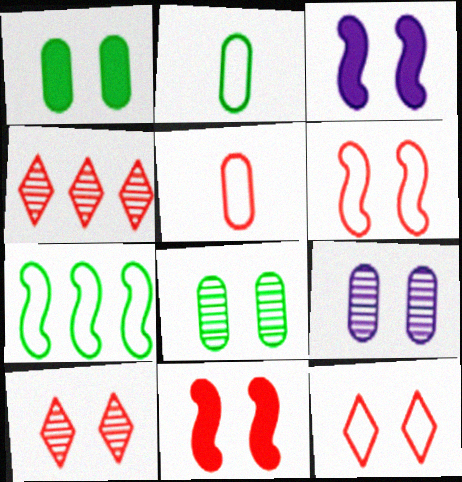[[2, 3, 4], 
[3, 8, 12], 
[4, 5, 11]]